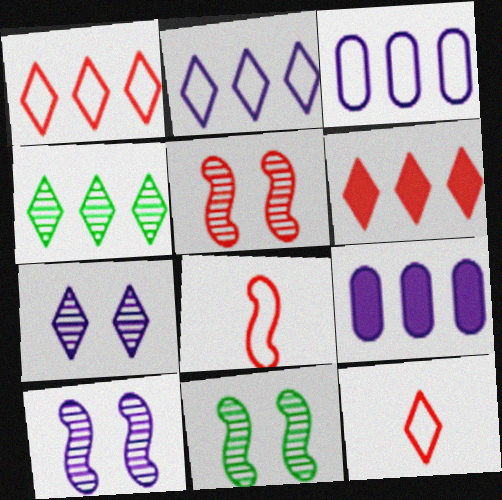[[2, 4, 6], 
[5, 10, 11], 
[9, 11, 12]]